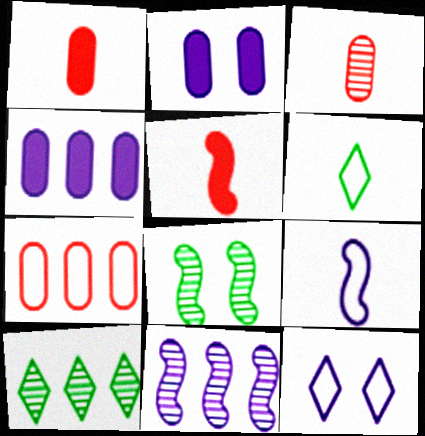[]